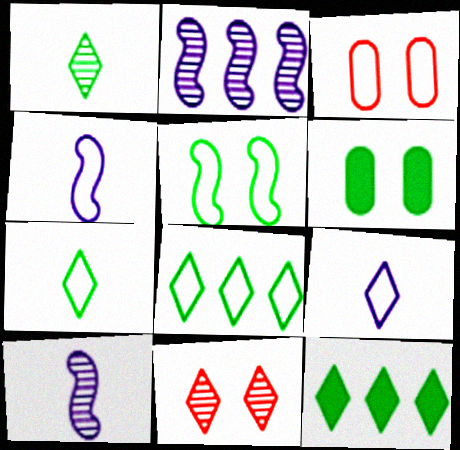[[3, 4, 8], 
[3, 10, 12], 
[9, 11, 12]]